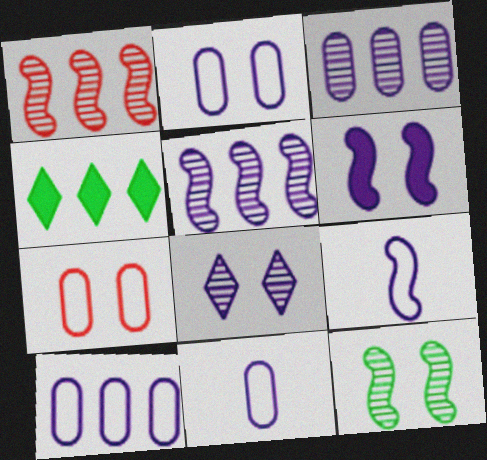[[1, 4, 10], 
[2, 6, 8], 
[2, 10, 11], 
[5, 6, 9]]